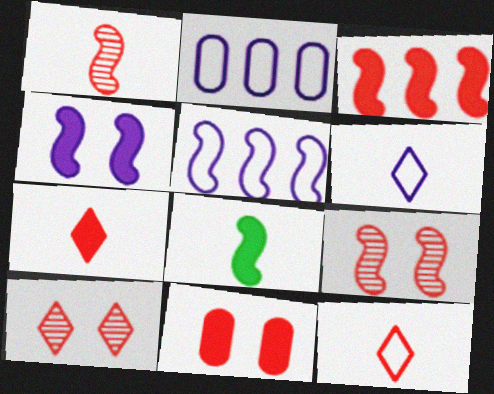[[2, 8, 10], 
[3, 4, 8], 
[3, 7, 11], 
[5, 8, 9]]